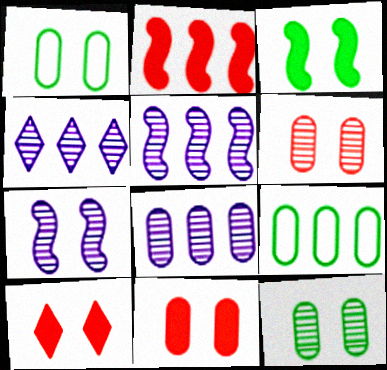[[1, 7, 10], 
[2, 4, 9], 
[4, 5, 8]]